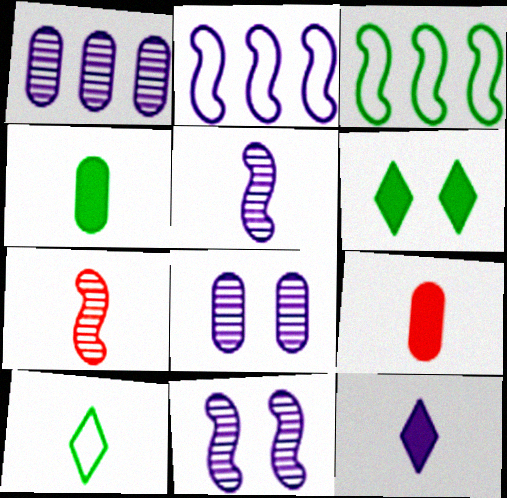[[2, 8, 12], 
[5, 9, 10]]